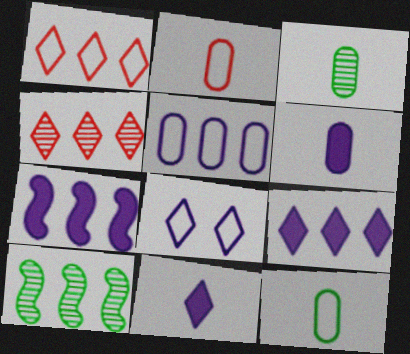[[2, 3, 6]]